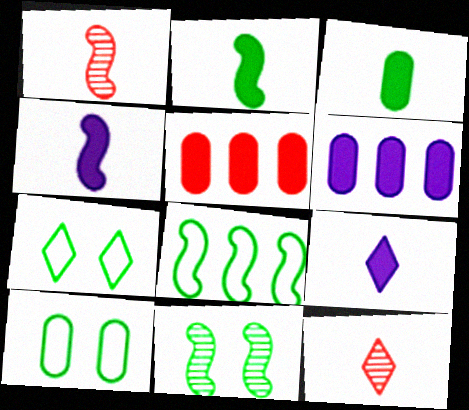[[1, 6, 7], 
[2, 8, 11]]